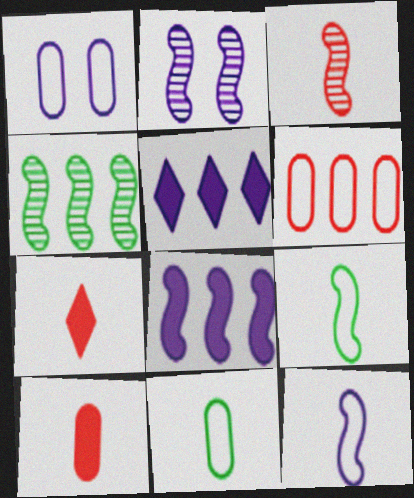[[1, 4, 7], 
[1, 6, 11], 
[2, 3, 4], 
[2, 8, 12], 
[4, 5, 6]]